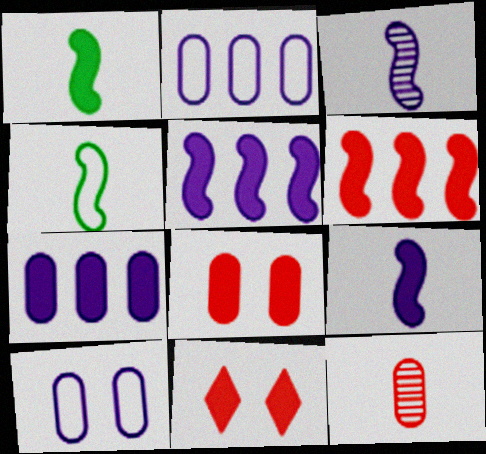[[1, 7, 11]]